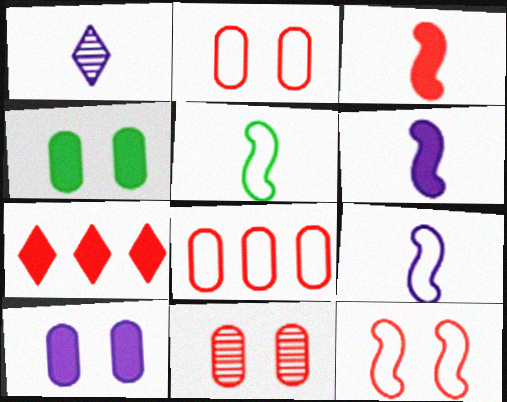[[4, 6, 7]]